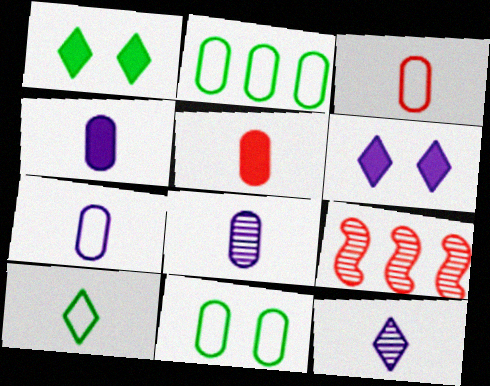[[1, 7, 9], 
[4, 7, 8]]